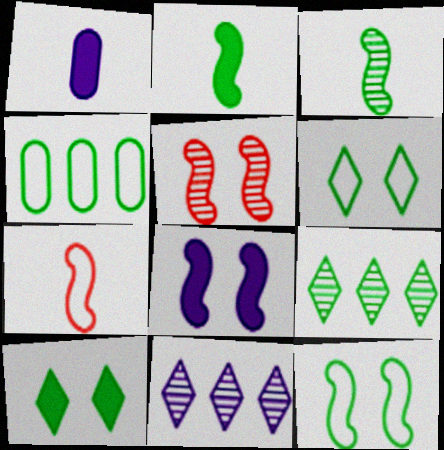[[3, 4, 10], 
[5, 8, 12]]